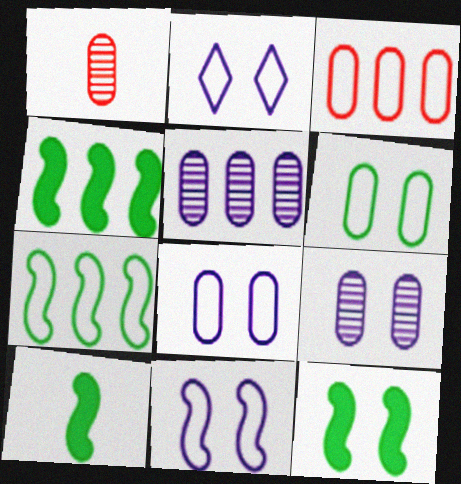[[1, 2, 4], 
[2, 8, 11], 
[4, 10, 12]]